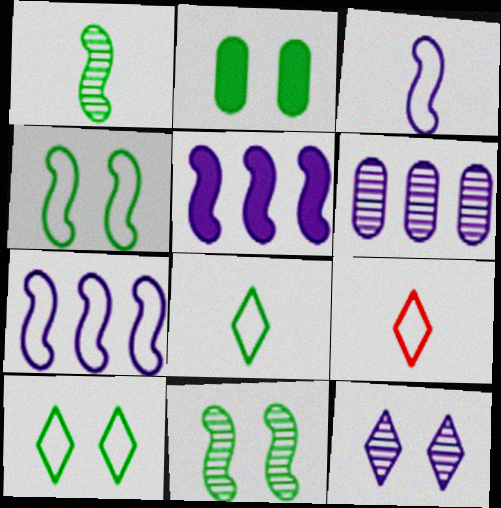[[2, 10, 11]]